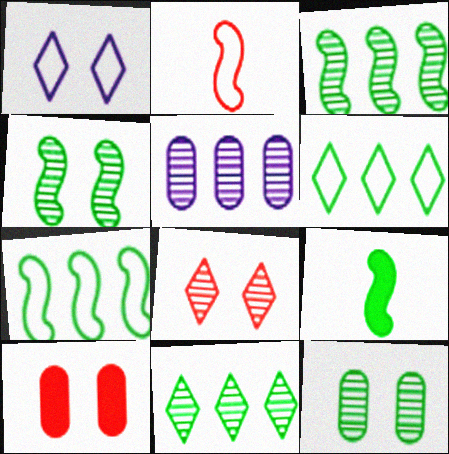[[1, 4, 10], 
[4, 7, 9], 
[6, 9, 12]]